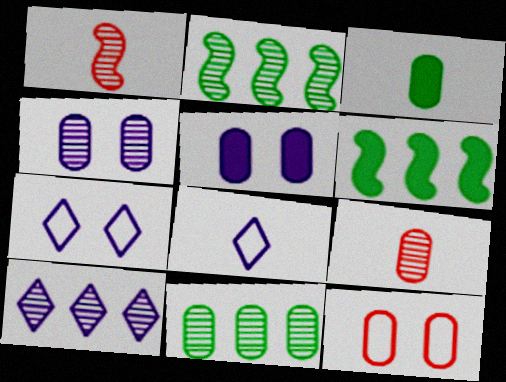[[1, 3, 8], 
[4, 9, 11], 
[6, 7, 9]]